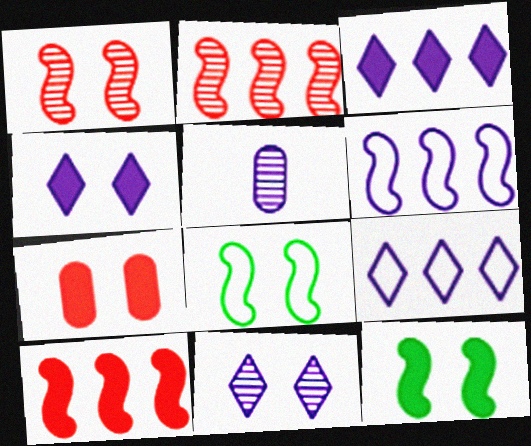[[4, 5, 6], 
[4, 7, 12], 
[7, 8, 11]]